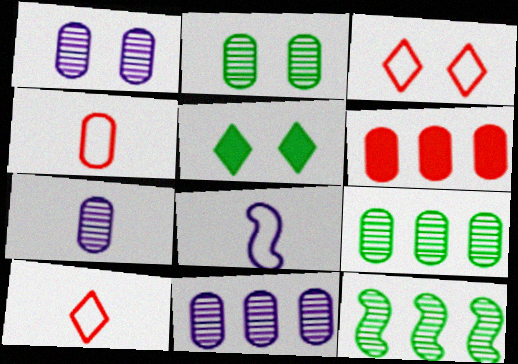[[1, 7, 11]]